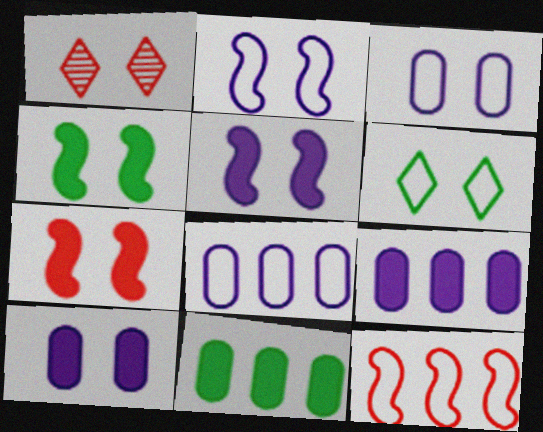[[1, 3, 4], 
[4, 5, 7]]